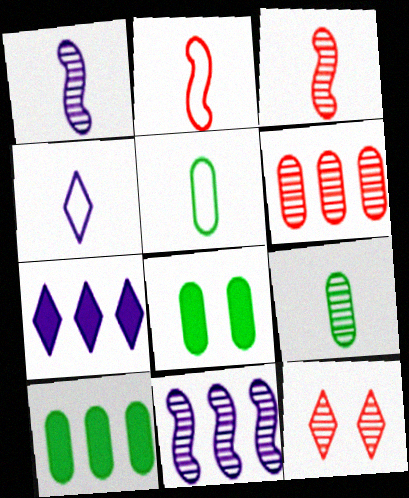[[2, 4, 5], 
[3, 6, 12], 
[9, 11, 12]]